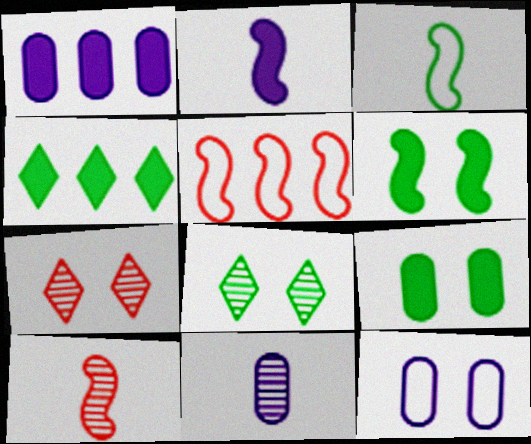[[1, 3, 7], 
[1, 11, 12], 
[2, 3, 10], 
[4, 10, 12], 
[6, 7, 12]]